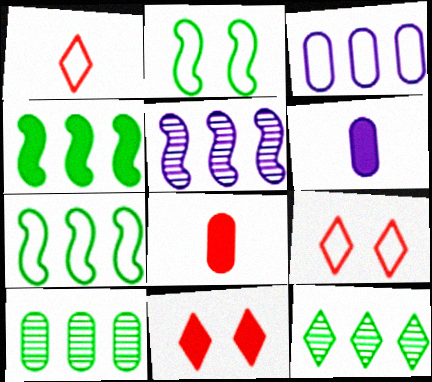[[1, 2, 3], 
[4, 6, 11]]